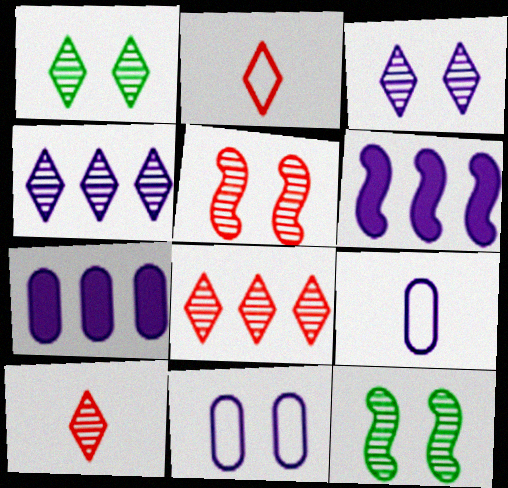[[1, 4, 10], 
[2, 7, 12], 
[3, 6, 9]]